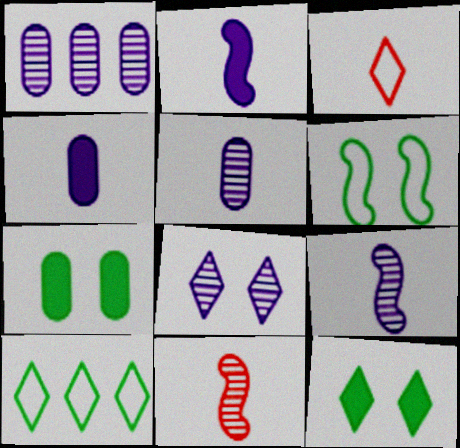[[1, 8, 9]]